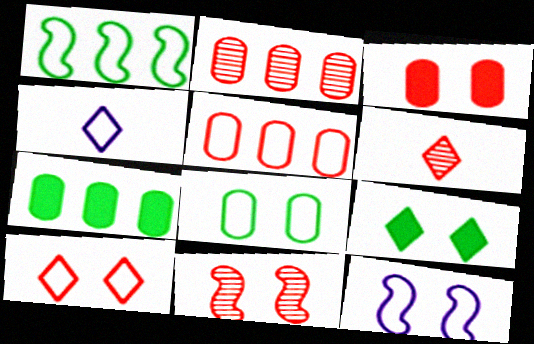[[2, 6, 11], 
[3, 10, 11], 
[4, 7, 11], 
[6, 7, 12], 
[8, 10, 12]]